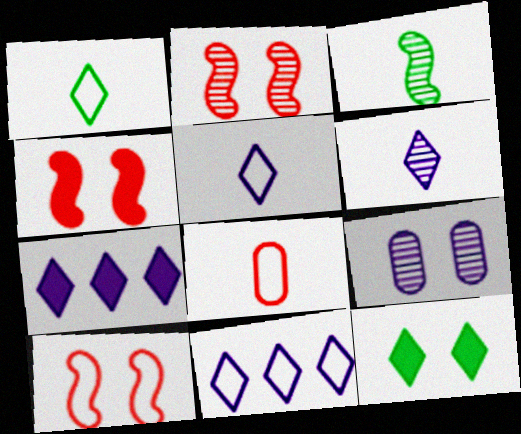[[2, 4, 10], 
[9, 10, 12]]